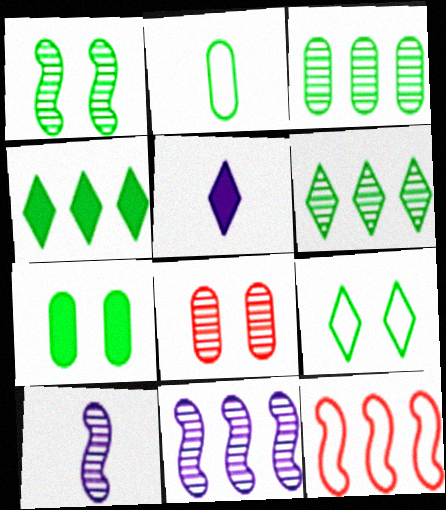[[1, 2, 4], 
[1, 7, 9], 
[2, 3, 7], 
[6, 8, 10]]